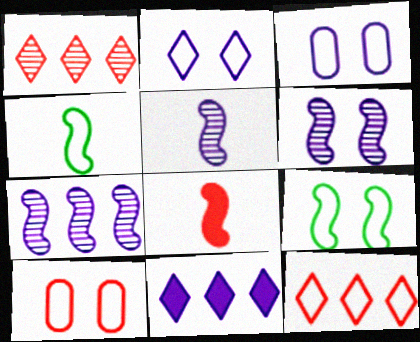[[1, 8, 10], 
[2, 9, 10], 
[3, 4, 12], 
[3, 5, 11], 
[4, 5, 8], 
[5, 6, 7], 
[7, 8, 9]]